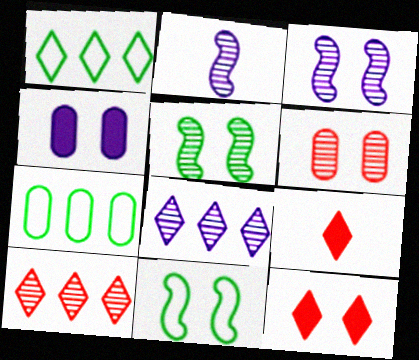[[2, 7, 12], 
[3, 7, 9]]